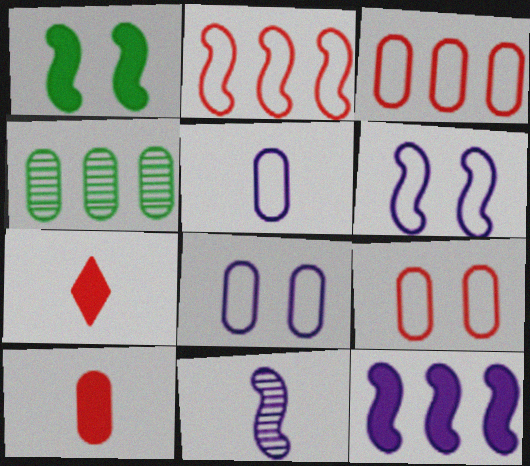[[1, 2, 11], 
[4, 6, 7], 
[4, 8, 10], 
[6, 11, 12]]